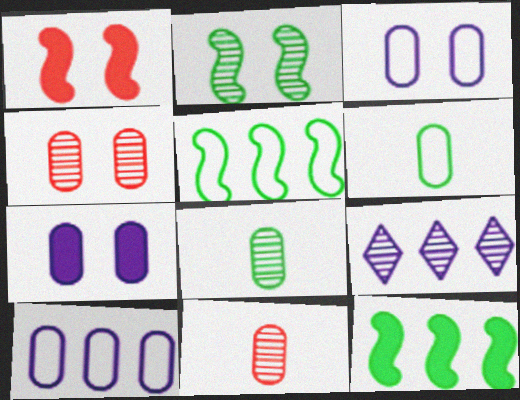[[1, 6, 9], 
[2, 9, 11]]